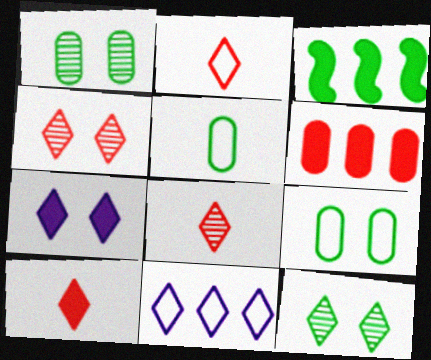[[2, 8, 10], 
[3, 5, 12], 
[10, 11, 12]]